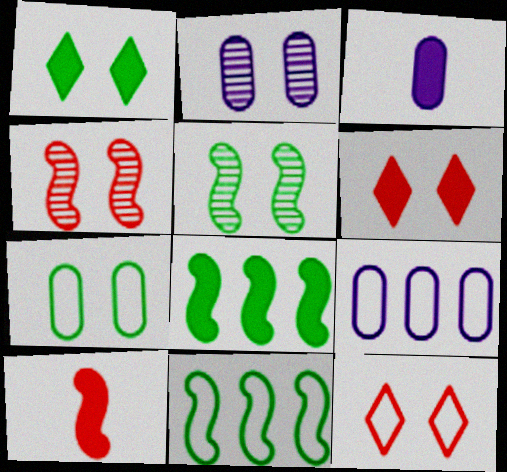[[1, 5, 7], 
[2, 3, 9], 
[3, 6, 8]]